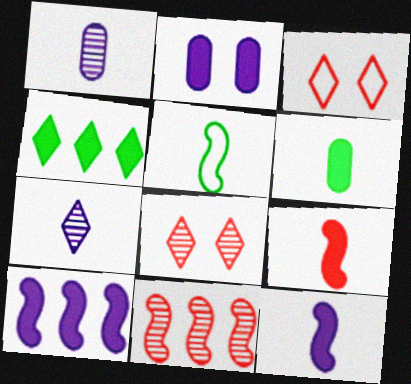[[2, 4, 9], 
[3, 4, 7]]